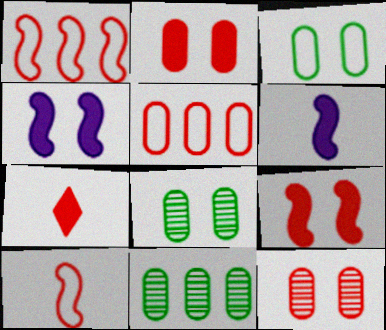[[1, 7, 12]]